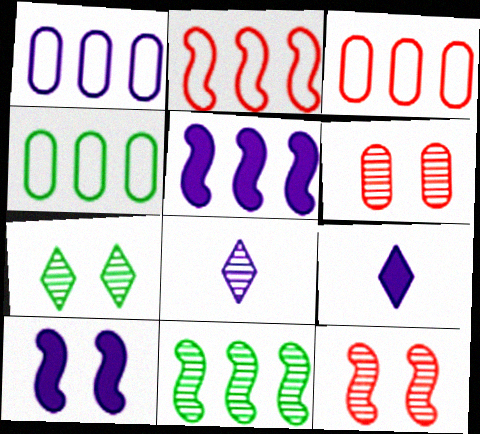[[1, 3, 4], 
[1, 8, 10], 
[2, 5, 11], 
[4, 9, 12], 
[6, 8, 11]]